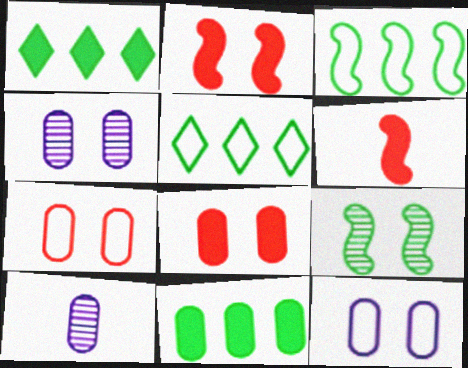[[2, 5, 10], 
[4, 5, 6], 
[7, 10, 11]]